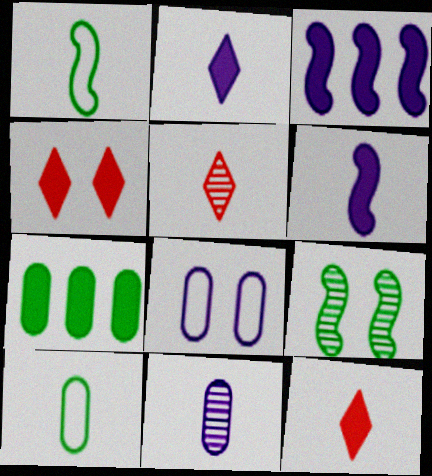[[1, 11, 12], 
[4, 6, 7], 
[4, 8, 9], 
[5, 6, 10]]